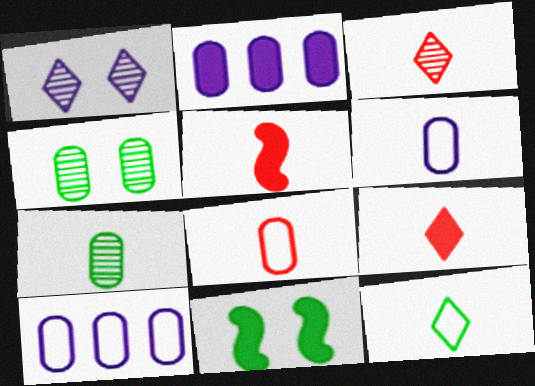[[2, 4, 8], 
[2, 9, 11], 
[3, 5, 8], 
[3, 10, 11]]